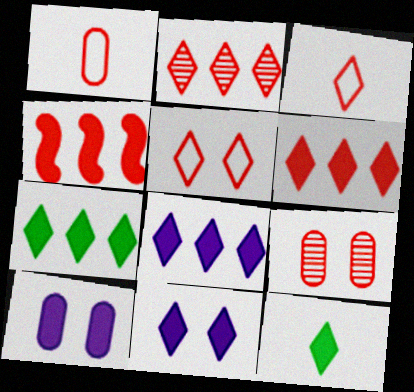[[3, 4, 9], 
[4, 10, 12], 
[6, 7, 8], 
[6, 11, 12]]